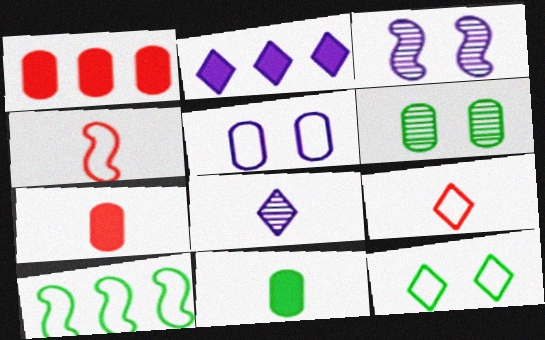[[2, 4, 6], 
[4, 8, 11], 
[5, 9, 10]]